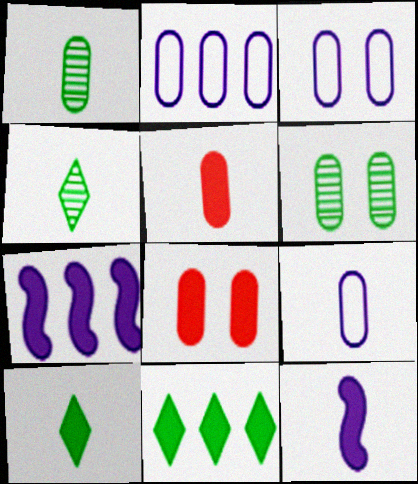[[1, 2, 8], 
[1, 5, 9], 
[2, 3, 9], 
[2, 5, 6], 
[3, 6, 8], 
[5, 10, 12], 
[7, 8, 10], 
[8, 11, 12]]